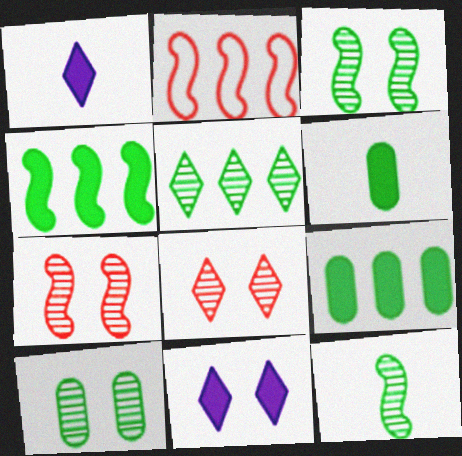[[1, 2, 10], 
[5, 10, 12]]